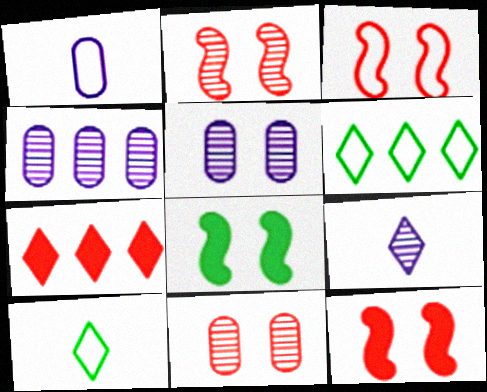[[1, 3, 6], 
[2, 3, 12], 
[4, 10, 12]]